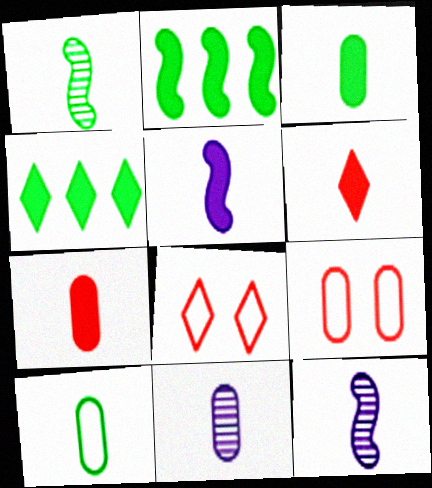[[2, 8, 11], 
[3, 5, 6], 
[4, 9, 12], 
[6, 10, 12], 
[7, 10, 11]]